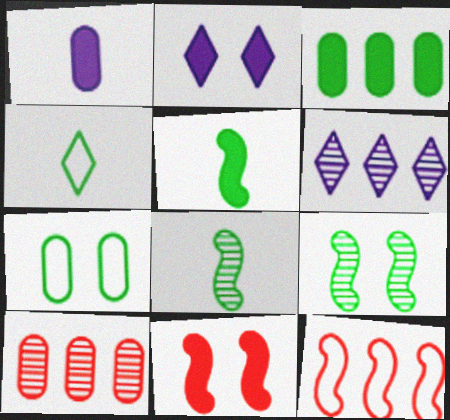[[1, 7, 10], 
[3, 4, 9], 
[3, 6, 12]]